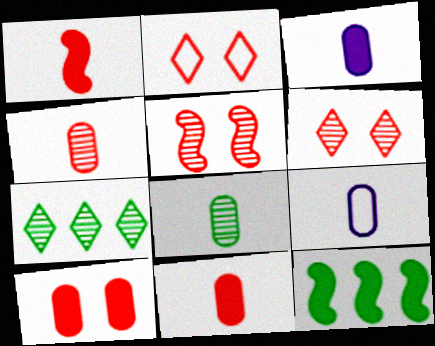[[2, 5, 10], 
[6, 9, 12], 
[8, 9, 11]]